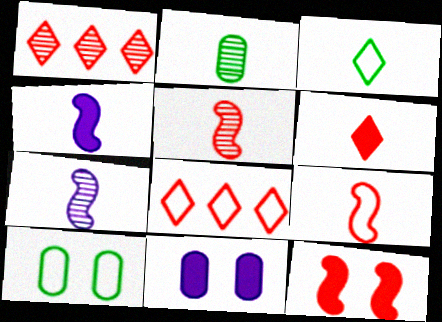[[1, 4, 10]]